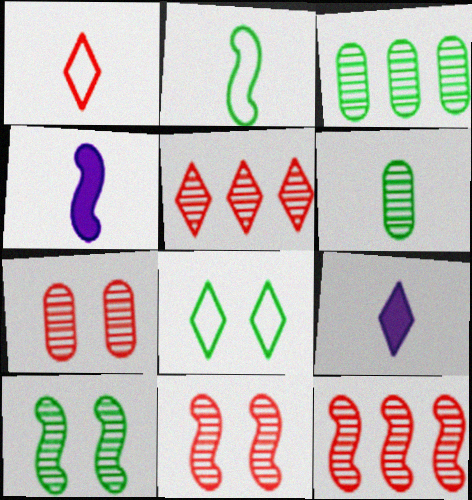[[1, 4, 6], 
[5, 8, 9]]